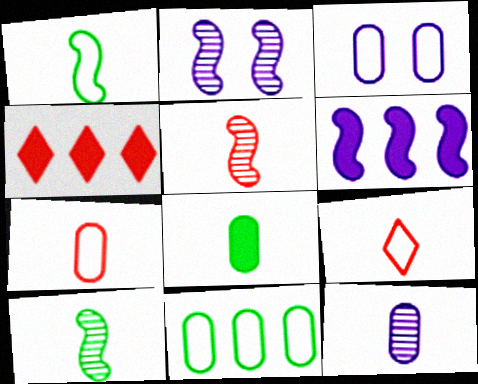[[3, 4, 10], 
[3, 7, 11], 
[7, 8, 12]]